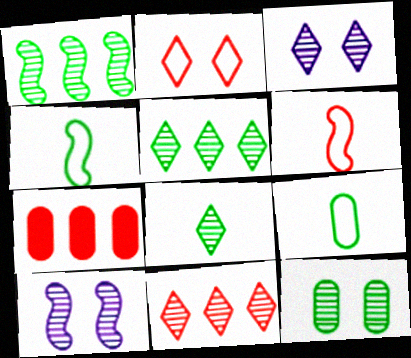[[1, 8, 12], 
[3, 4, 7], 
[3, 8, 11]]